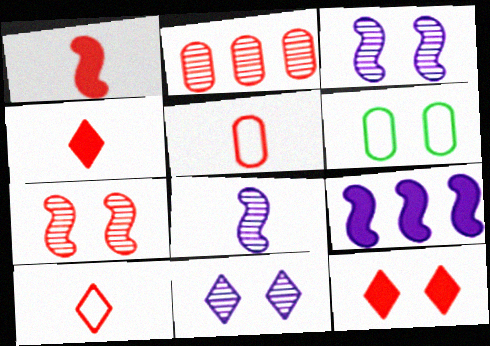[[3, 6, 12]]